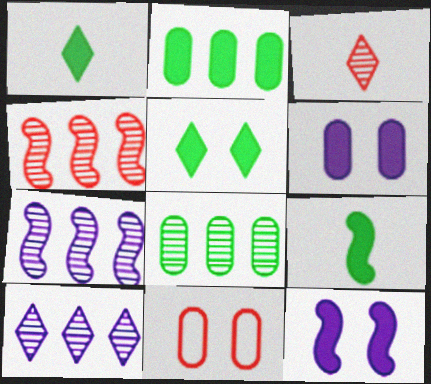[[1, 7, 11], 
[2, 5, 9], 
[4, 8, 10], 
[9, 10, 11]]